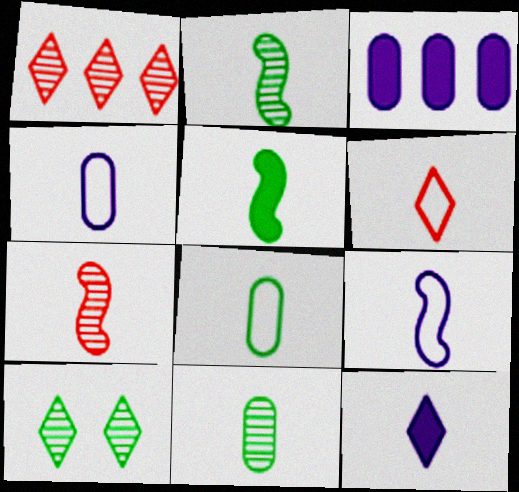[[5, 7, 9], 
[6, 8, 9], 
[7, 8, 12]]